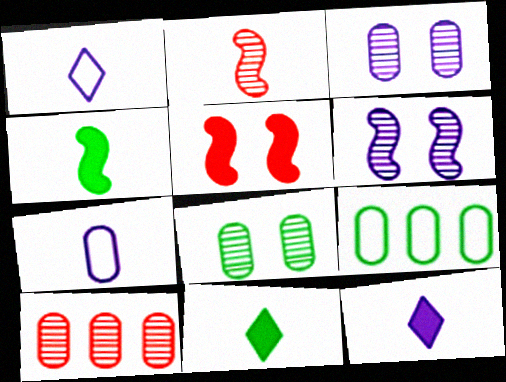[[2, 7, 11]]